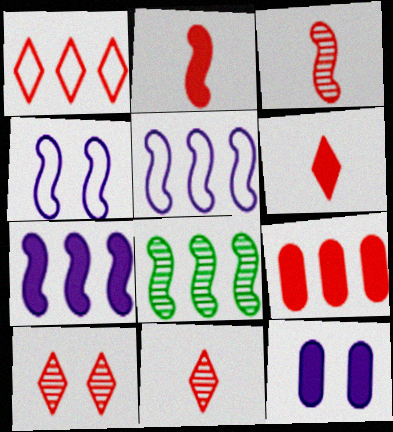[[1, 6, 10], 
[2, 4, 8]]